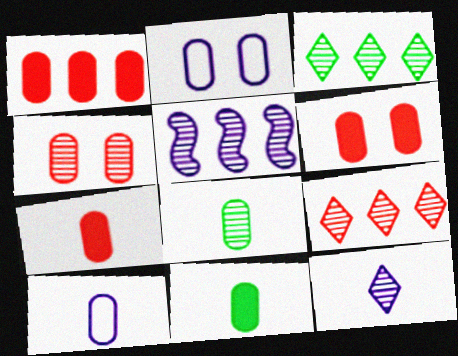[[1, 2, 8], 
[1, 6, 7], 
[7, 8, 10]]